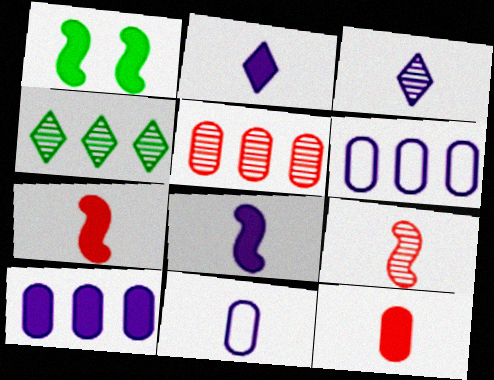[[3, 8, 11]]